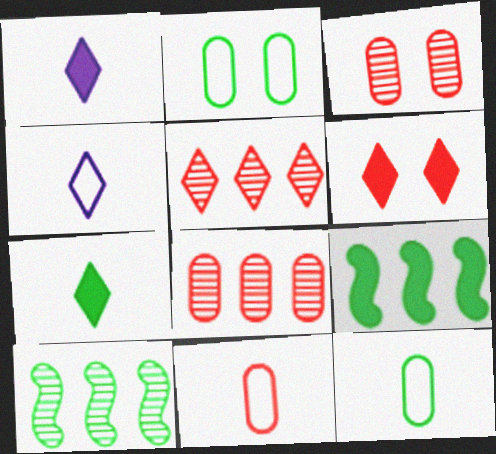[[2, 7, 10], 
[3, 4, 9]]